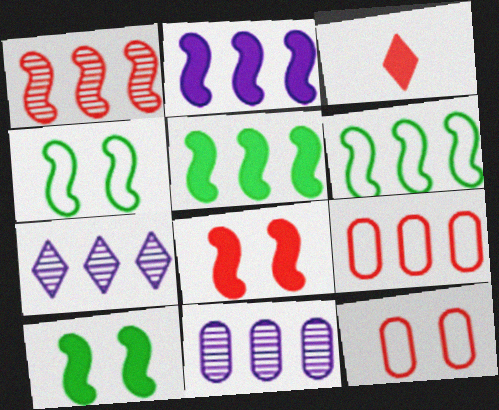[[1, 2, 6], 
[1, 3, 12], 
[3, 4, 11], 
[5, 7, 9]]